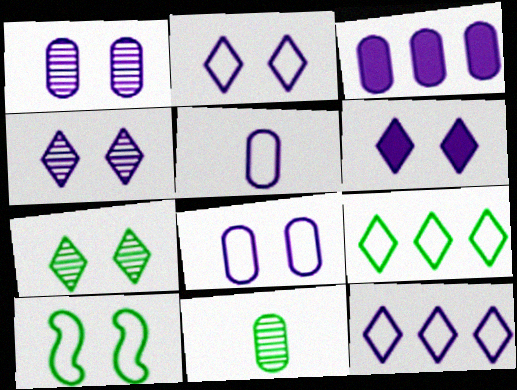[[1, 3, 5], 
[2, 4, 6]]